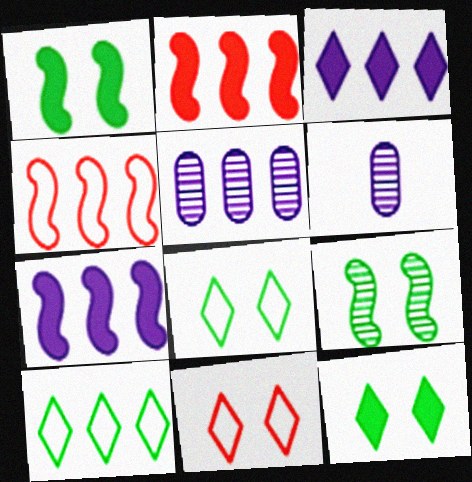[[2, 5, 10], 
[2, 6, 8], 
[4, 6, 12]]